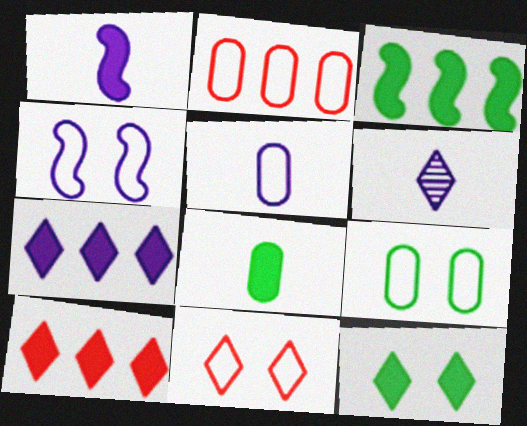[[1, 5, 6], 
[2, 5, 9], 
[3, 8, 12], 
[4, 9, 11]]